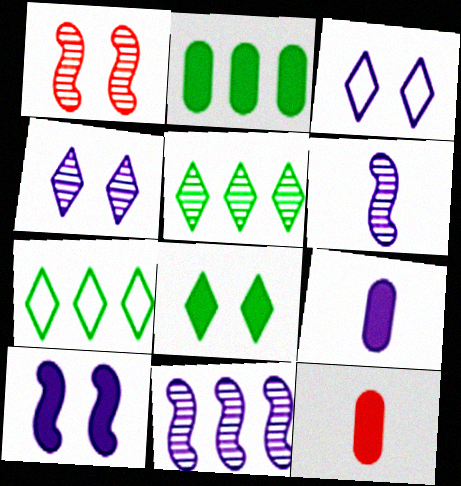[[1, 7, 9], 
[3, 9, 11]]